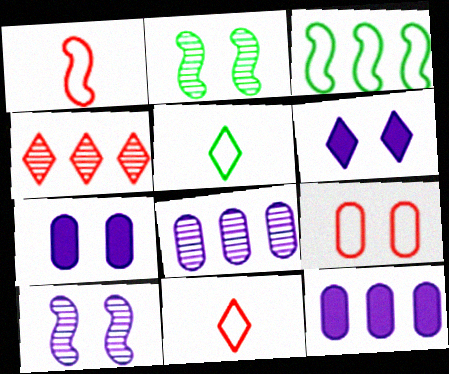[[2, 6, 9], 
[2, 11, 12], 
[3, 4, 12], 
[4, 5, 6]]